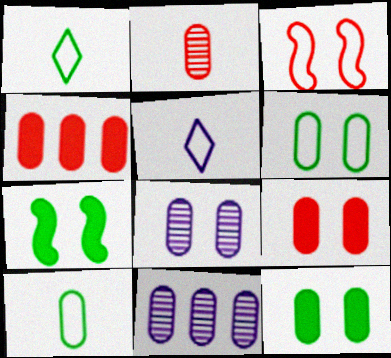[[4, 8, 10], 
[6, 8, 9], 
[9, 10, 11]]